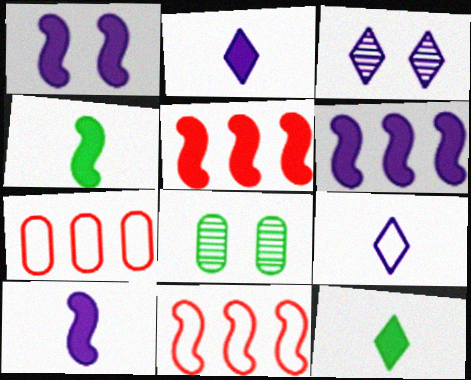[[1, 4, 5], 
[1, 6, 10], 
[2, 8, 11], 
[3, 4, 7], 
[5, 8, 9]]